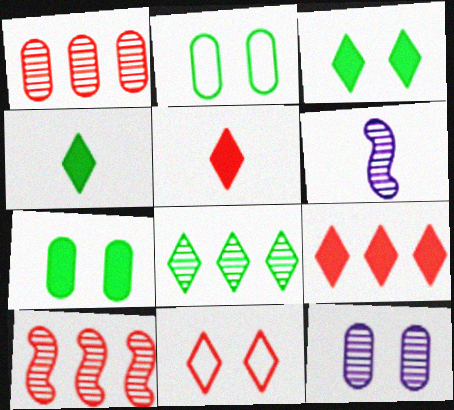[[2, 6, 9]]